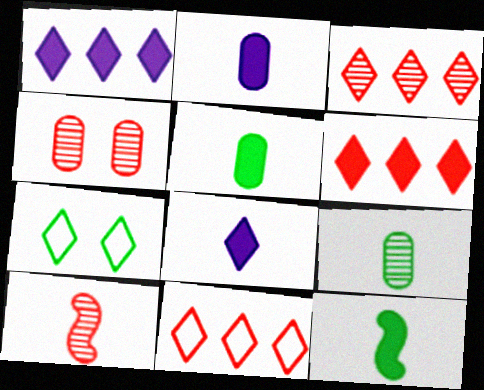[[3, 4, 10], 
[3, 6, 11], 
[3, 7, 8]]